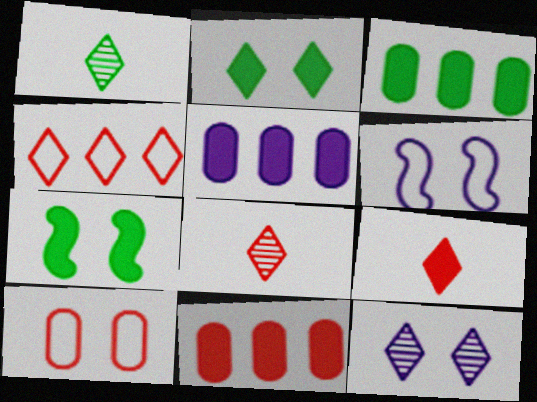[[1, 6, 11], 
[3, 5, 11], 
[3, 6, 8], 
[5, 7, 9], 
[7, 10, 12]]